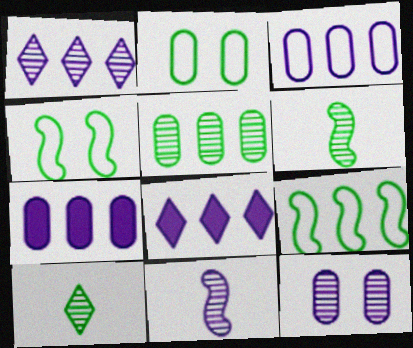[[1, 11, 12]]